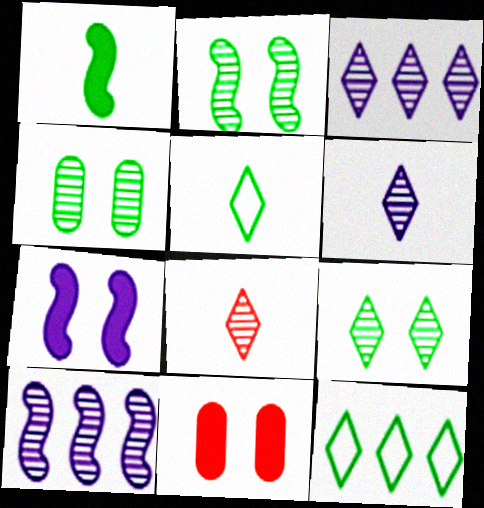[[1, 4, 12], 
[2, 4, 9], 
[3, 8, 9], 
[4, 8, 10], 
[5, 10, 11]]